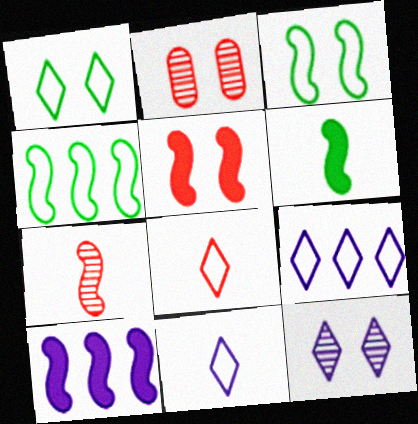[[1, 8, 9], 
[2, 6, 9], 
[3, 7, 10], 
[5, 6, 10]]